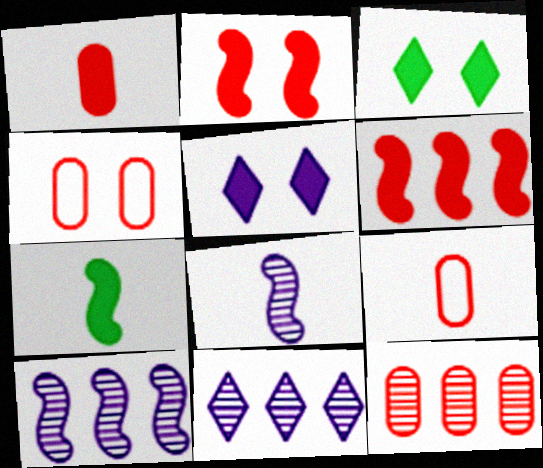[[1, 4, 12], 
[3, 9, 10], 
[4, 7, 11]]